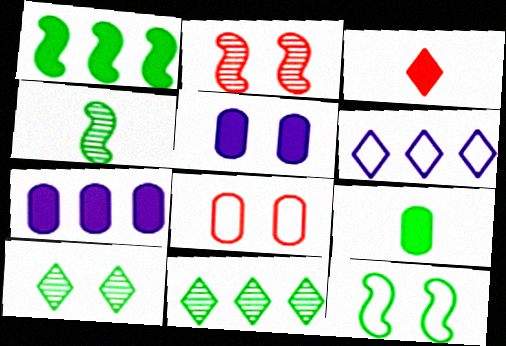[[1, 3, 5], 
[1, 4, 12], 
[2, 6, 9], 
[3, 6, 10], 
[9, 11, 12]]